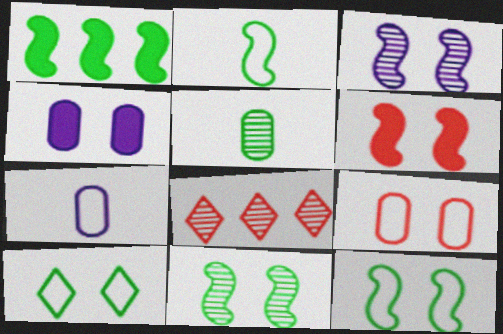[[1, 2, 11], 
[1, 5, 10], 
[2, 4, 8], 
[3, 5, 8], 
[3, 6, 12]]